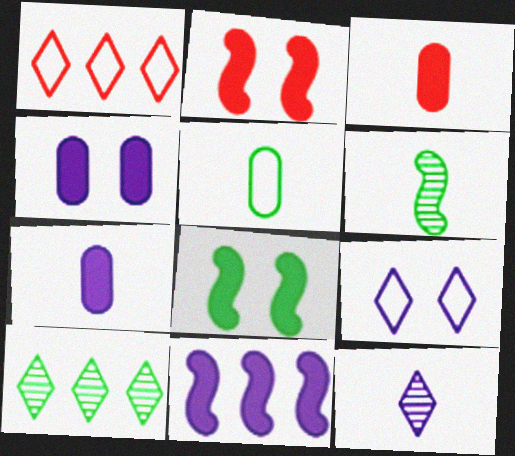[[1, 4, 6], 
[5, 8, 10]]